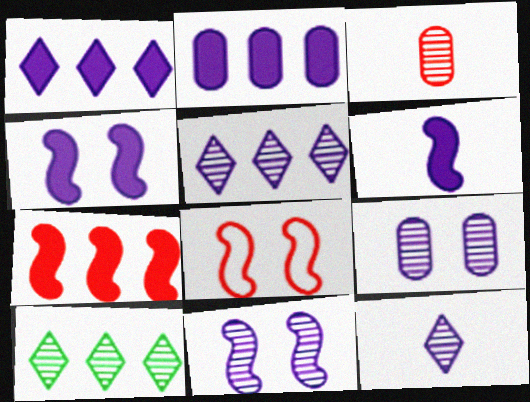[[3, 10, 11]]